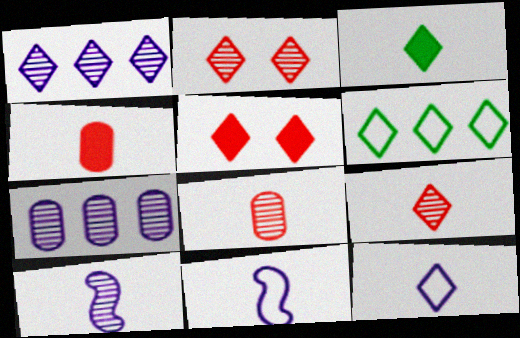[[3, 8, 11], 
[3, 9, 12]]